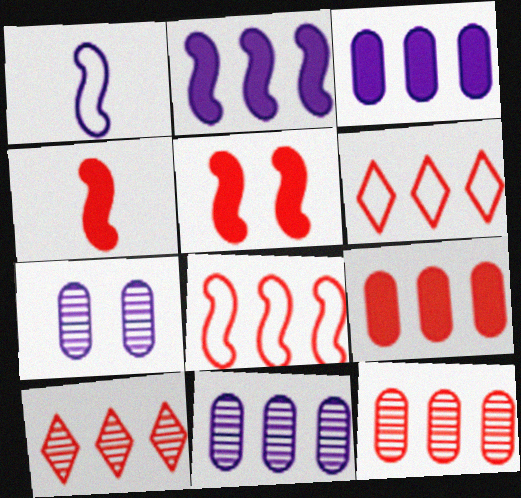[[8, 9, 10]]